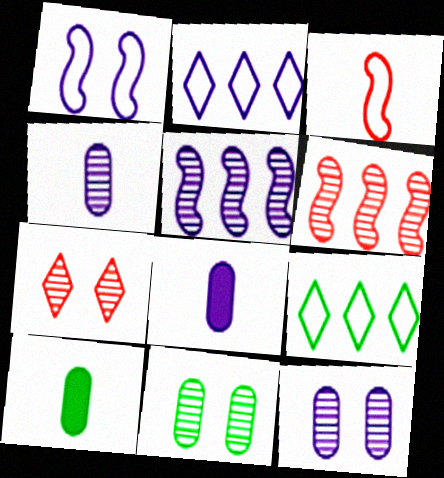[]